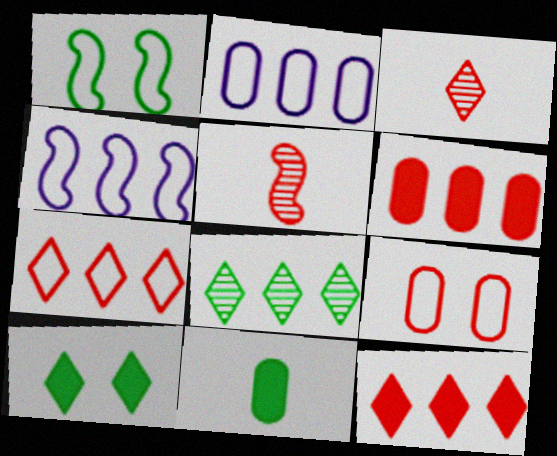[[1, 8, 11], 
[2, 5, 10], 
[4, 6, 8], 
[5, 9, 12]]